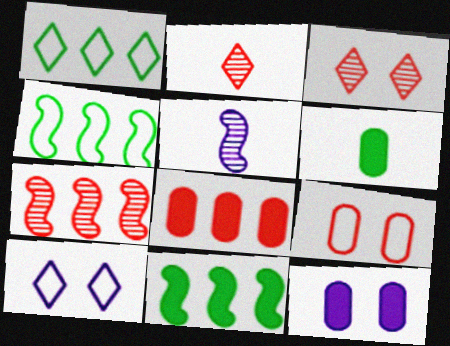[[2, 4, 12], 
[6, 7, 10], 
[6, 8, 12]]